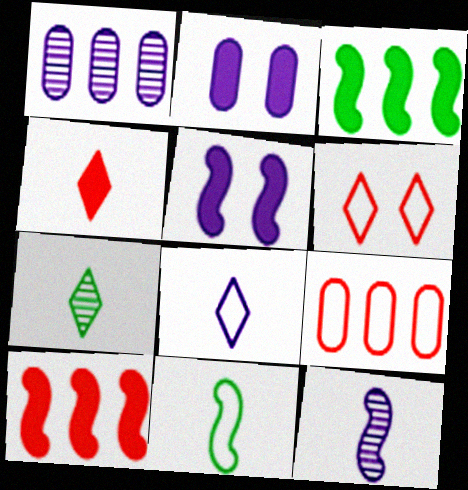[[1, 5, 8], 
[2, 3, 4], 
[4, 7, 8], 
[5, 7, 9]]